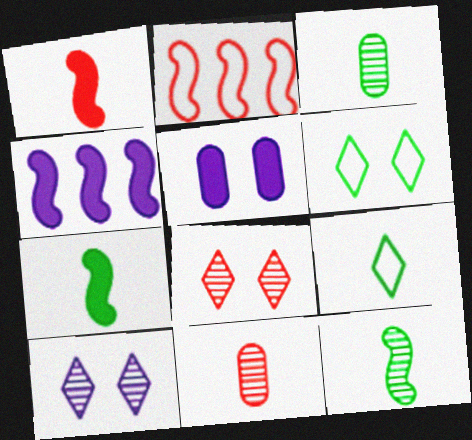[[3, 7, 9], 
[4, 6, 11]]